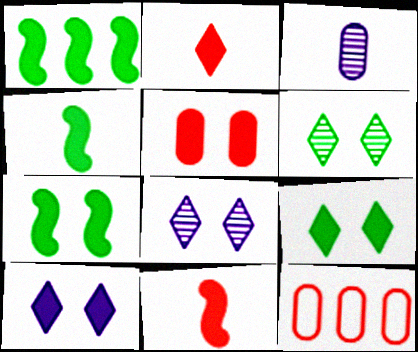[[1, 4, 7], 
[4, 8, 12], 
[5, 7, 10]]